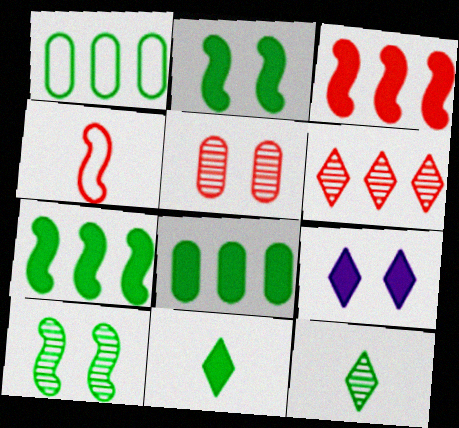[[1, 2, 12], 
[1, 10, 11], 
[2, 8, 11]]